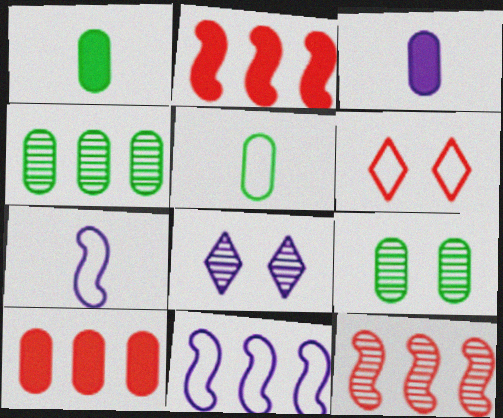[[2, 5, 8], 
[3, 8, 11], 
[5, 6, 11]]